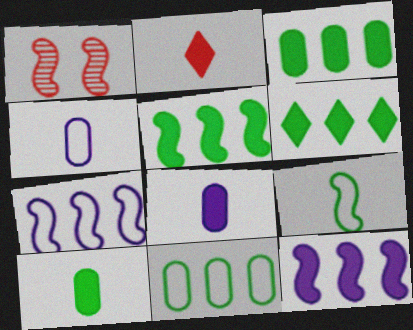[[1, 4, 6], 
[1, 9, 12], 
[3, 5, 6]]